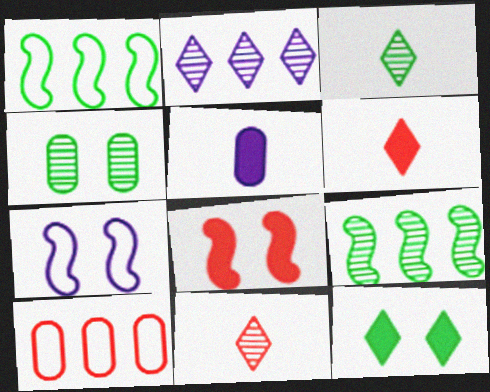[[2, 5, 7], 
[3, 4, 9], 
[4, 5, 10], 
[8, 10, 11]]